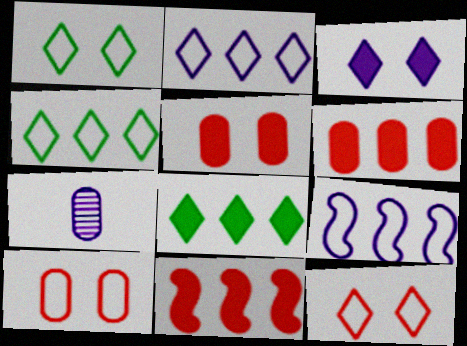[[1, 7, 11], 
[3, 7, 9]]